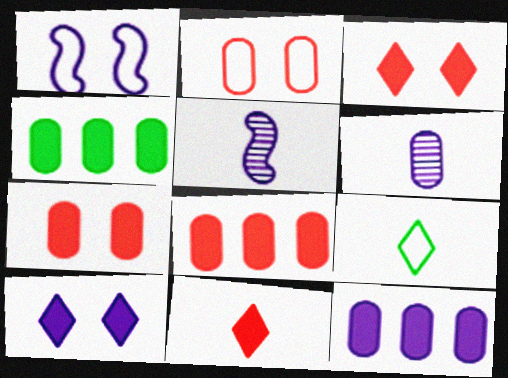[[2, 4, 6], 
[4, 8, 12]]